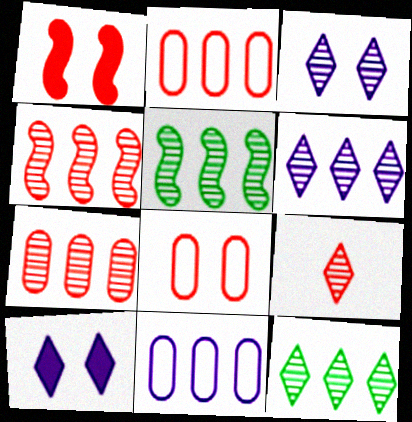[[1, 2, 9], 
[3, 9, 12], 
[5, 6, 7]]